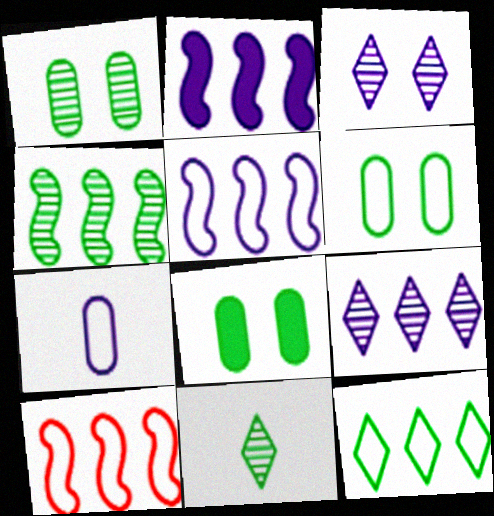[[1, 4, 11], 
[1, 6, 8], 
[2, 3, 7], 
[2, 4, 10]]